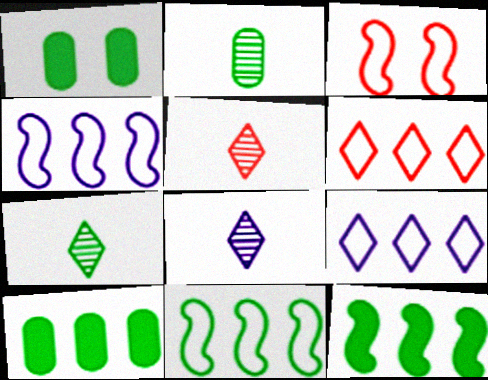[[1, 4, 5], 
[1, 7, 11], 
[3, 8, 10], 
[5, 7, 8]]